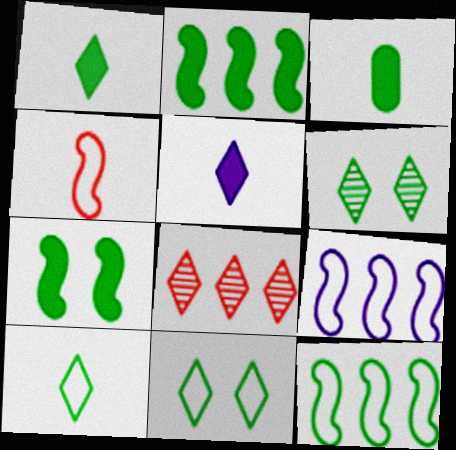[[3, 6, 12], 
[5, 8, 11]]